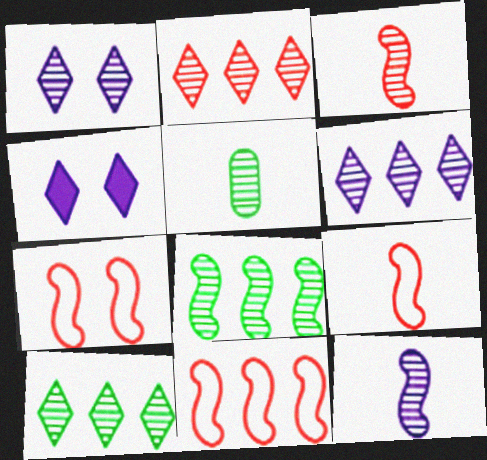[[2, 6, 10], 
[4, 5, 11], 
[7, 9, 11]]